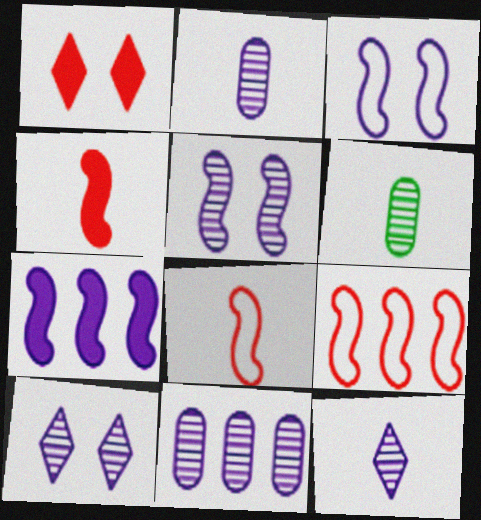[[5, 11, 12]]